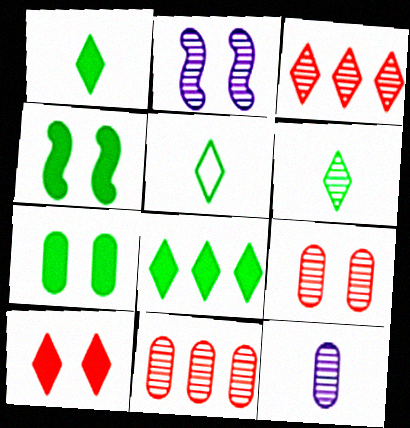[[1, 5, 6], 
[2, 6, 11]]